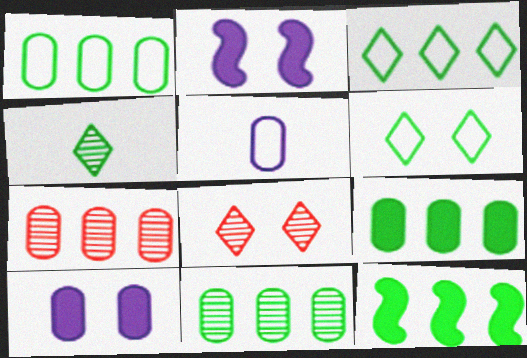[[1, 9, 11], 
[3, 11, 12], 
[5, 8, 12]]